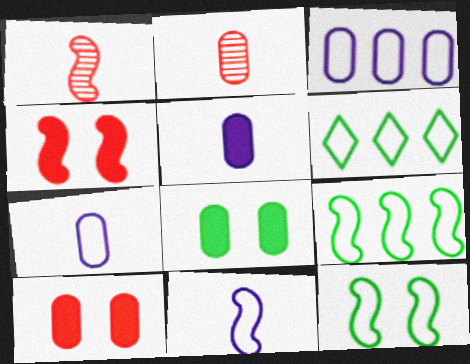[[2, 3, 8]]